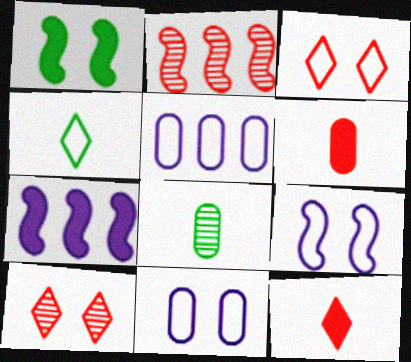[[1, 10, 11], 
[2, 3, 6], 
[3, 7, 8]]